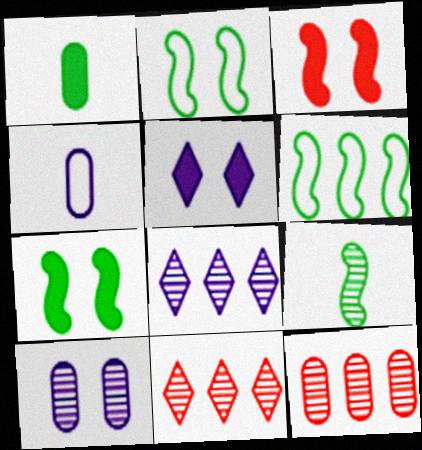[[4, 7, 11], 
[6, 7, 9], 
[9, 10, 11]]